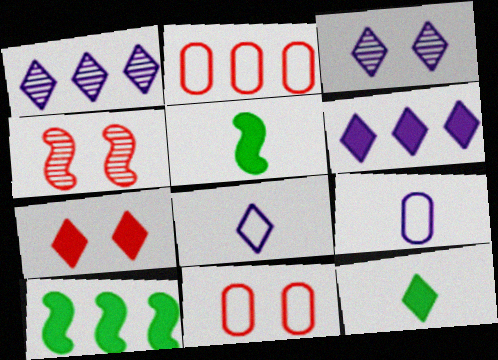[[1, 2, 10], 
[1, 5, 11], 
[2, 3, 5], 
[3, 6, 8], 
[4, 7, 11], 
[6, 7, 12]]